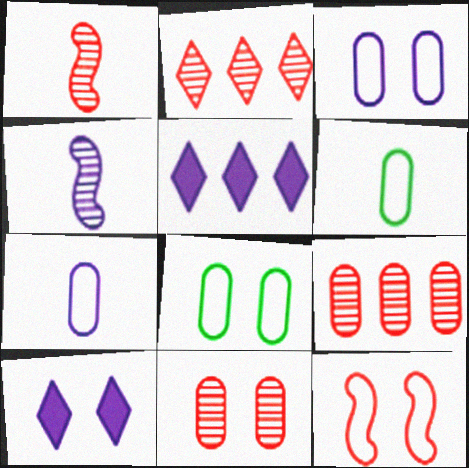[[1, 2, 11], 
[1, 5, 8], 
[3, 4, 5]]